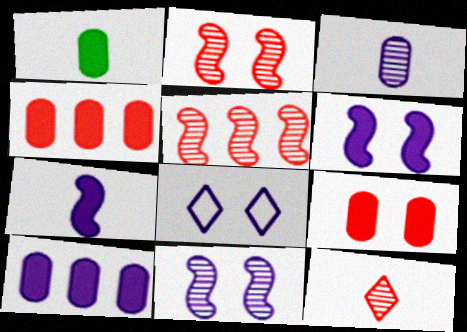[[1, 5, 8], 
[1, 9, 10]]